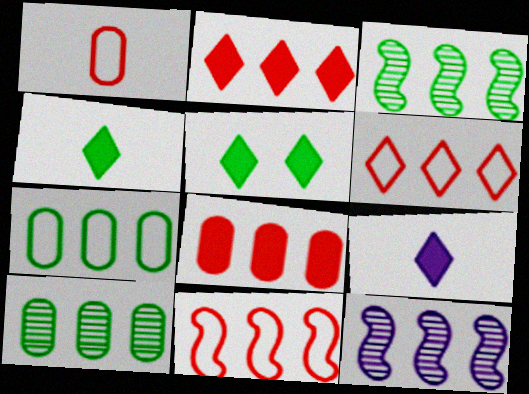[[1, 5, 12], 
[2, 5, 9], 
[2, 7, 12]]